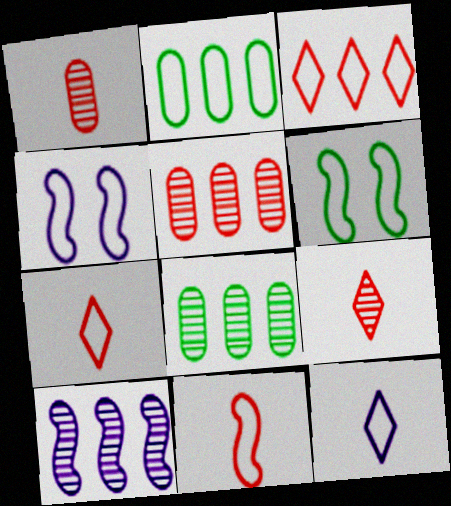[[2, 4, 7]]